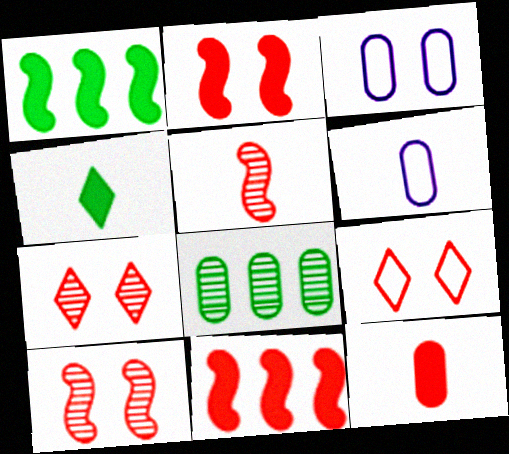[[1, 6, 7], 
[3, 8, 12], 
[4, 5, 6]]